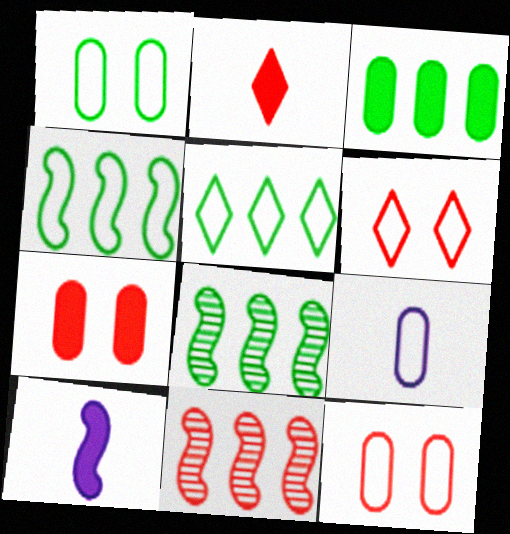[[2, 11, 12], 
[3, 5, 8], 
[4, 6, 9]]